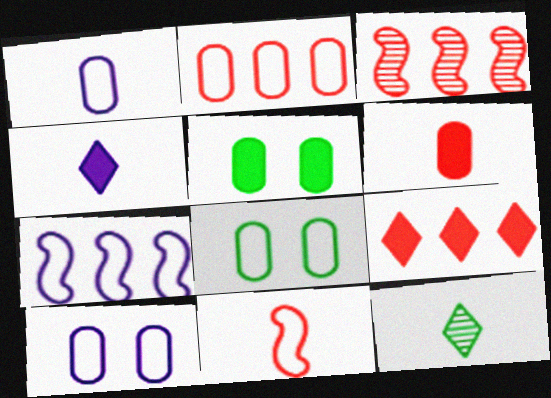[[1, 2, 8], 
[2, 3, 9], 
[3, 4, 8]]